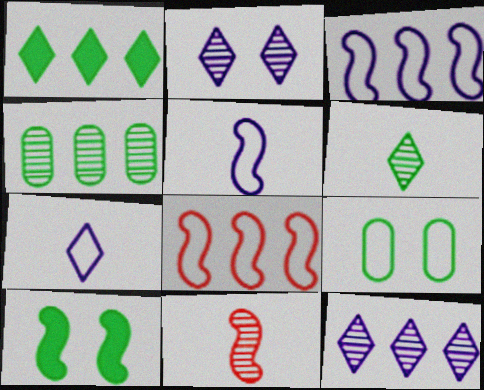[[2, 4, 11], 
[3, 10, 11], 
[7, 8, 9]]